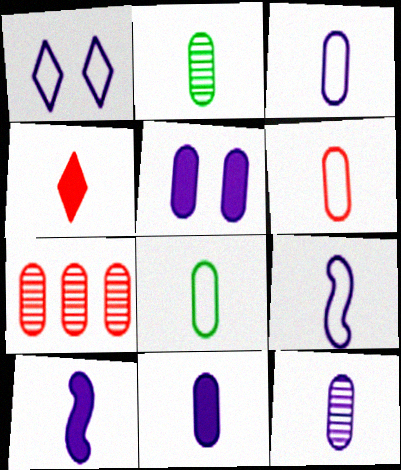[[2, 4, 9], 
[2, 6, 11], 
[3, 6, 8], 
[3, 11, 12], 
[5, 7, 8]]